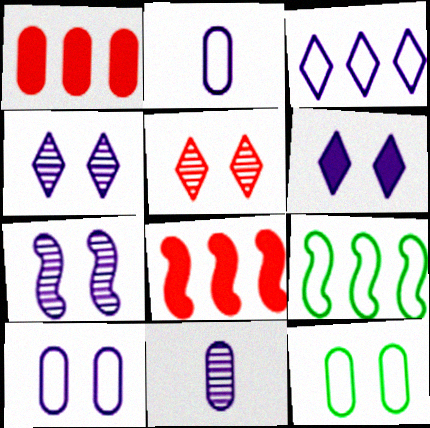[[1, 11, 12], 
[6, 7, 10]]